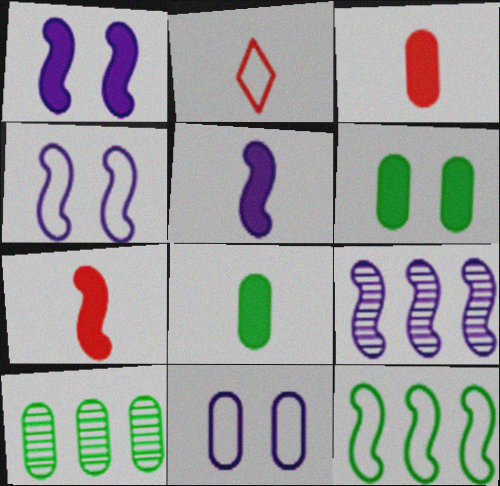[[1, 2, 10], 
[2, 6, 9], 
[2, 11, 12], 
[3, 10, 11], 
[4, 5, 9]]